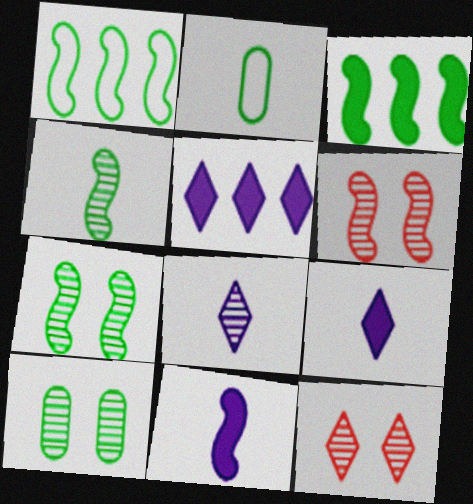[[1, 6, 11], 
[2, 5, 6]]